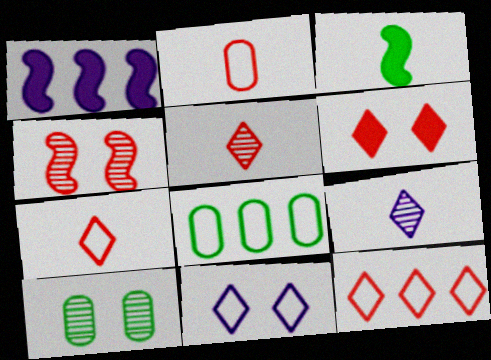[[1, 7, 10], 
[2, 3, 9], 
[5, 6, 12]]